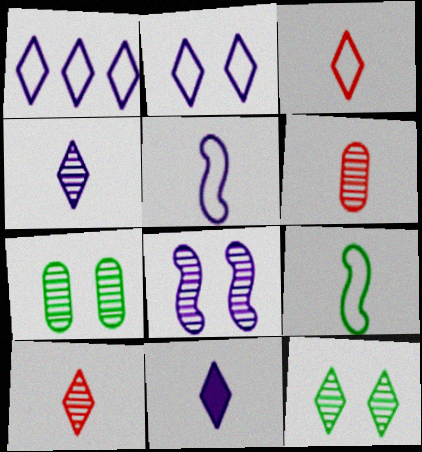[[6, 9, 11]]